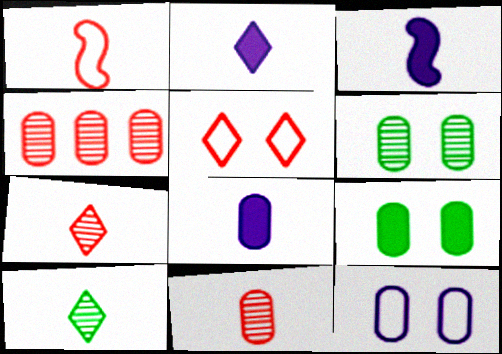[[1, 8, 10], 
[2, 3, 8]]